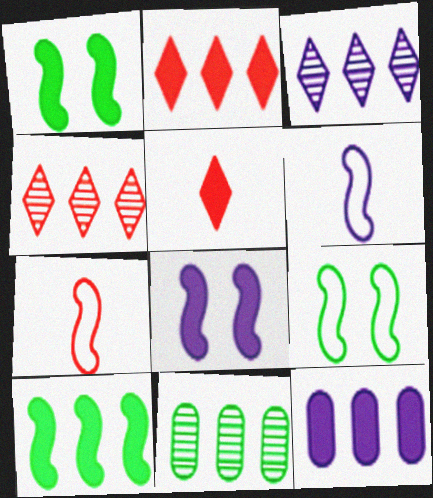[[1, 5, 12], 
[2, 10, 12]]